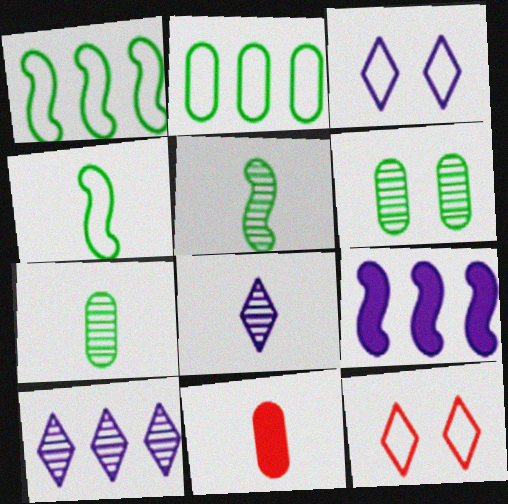[[4, 8, 11], 
[7, 9, 12]]